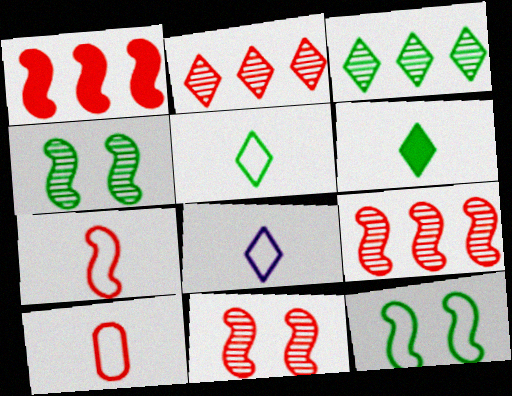[[1, 7, 11]]